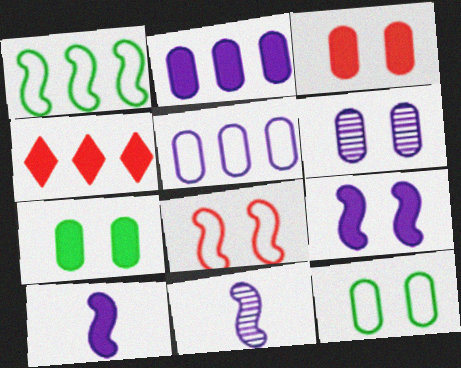[[3, 6, 12], 
[4, 7, 10], 
[4, 11, 12]]